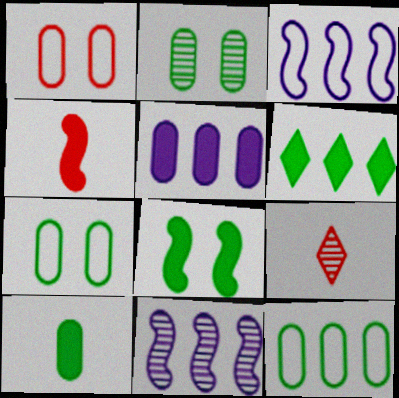[[2, 9, 11], 
[2, 10, 12], 
[6, 8, 10]]